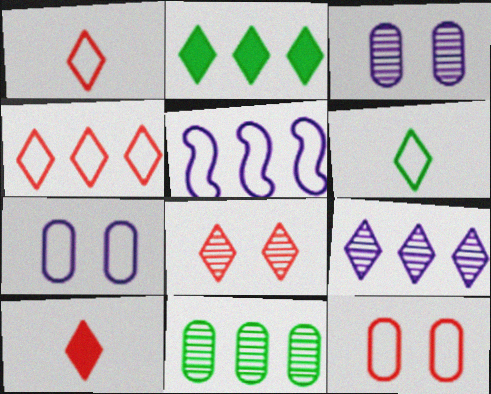[[2, 4, 9], 
[4, 8, 10], 
[5, 6, 12]]